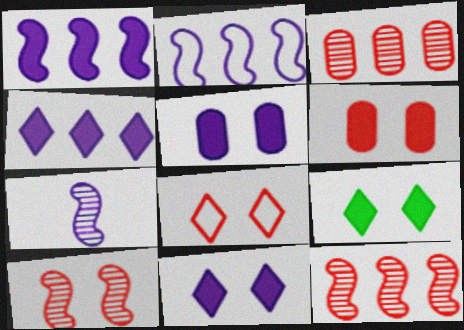[[6, 8, 10]]